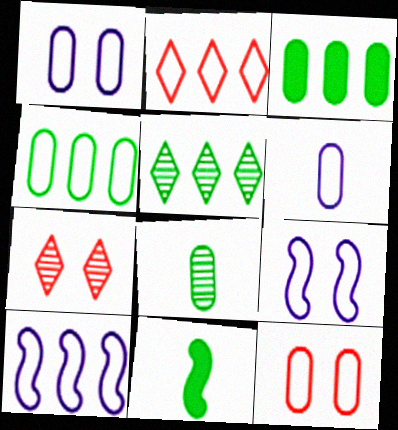[[2, 4, 10], 
[4, 6, 12]]